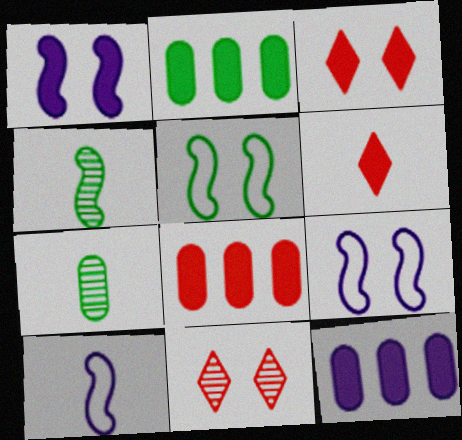[[1, 2, 6], 
[2, 8, 12], 
[2, 10, 11], 
[6, 7, 10]]